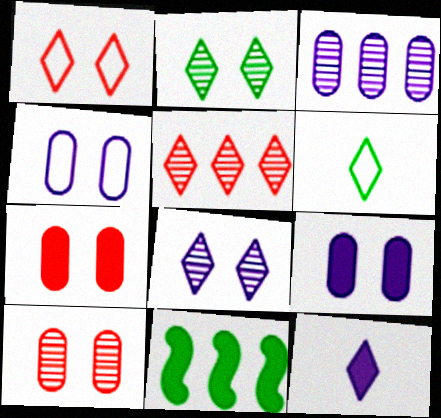[[7, 11, 12]]